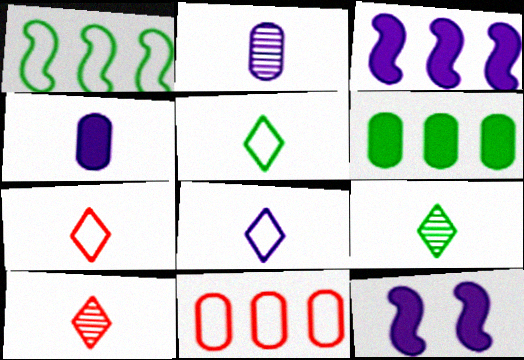[[5, 7, 8], 
[9, 11, 12]]